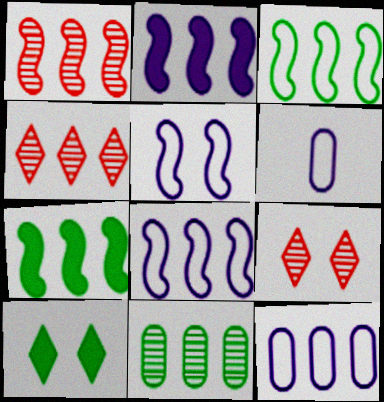[[1, 2, 3], 
[1, 6, 10], 
[1, 7, 8], 
[4, 7, 12], 
[6, 7, 9]]